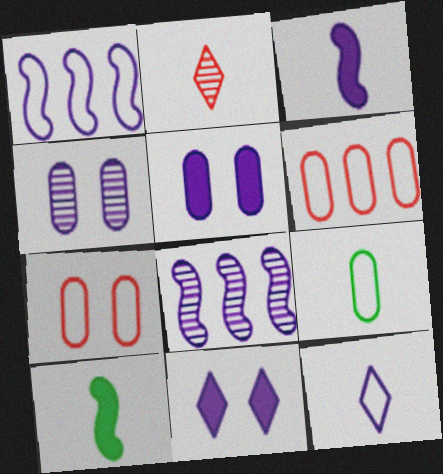[[2, 3, 9], 
[5, 8, 12]]